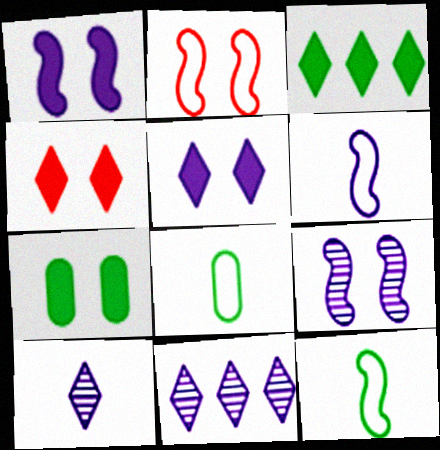[[1, 4, 7]]